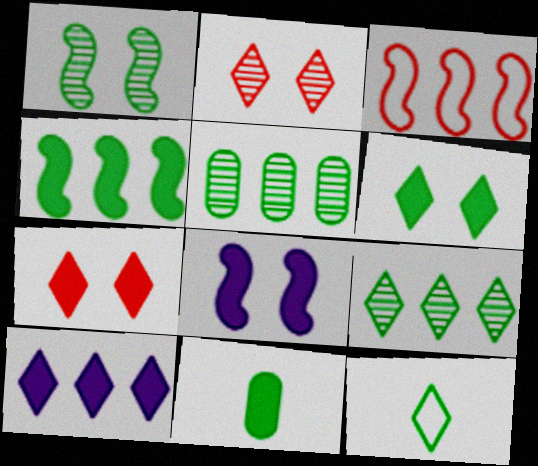[[2, 10, 12], 
[3, 5, 10], 
[4, 6, 11], 
[6, 9, 12]]